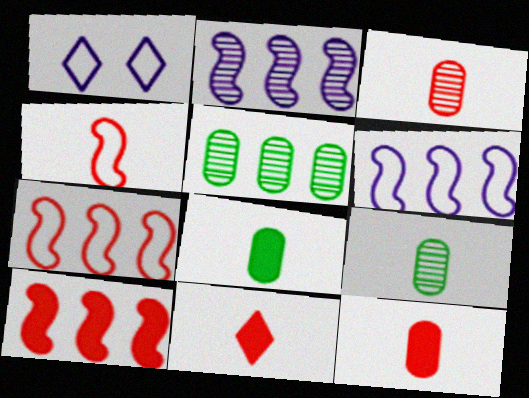[[1, 9, 10], 
[3, 4, 11]]